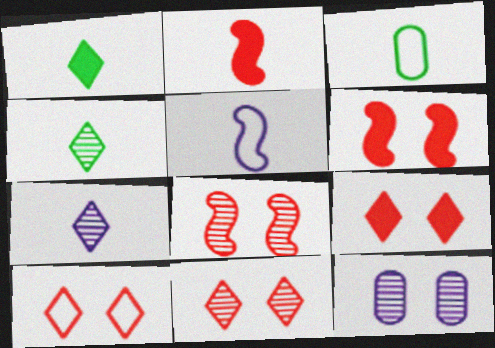[[2, 3, 7], 
[9, 10, 11]]